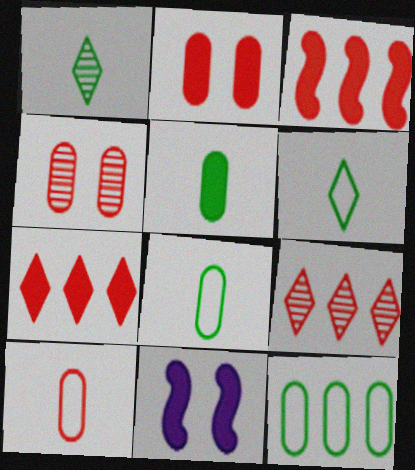[[5, 7, 11], 
[8, 9, 11]]